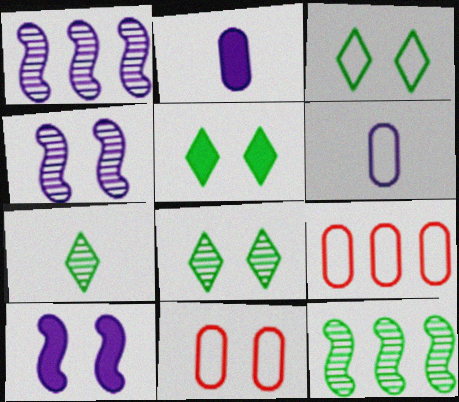[[3, 5, 8], 
[4, 5, 11], 
[7, 9, 10], 
[8, 10, 11]]